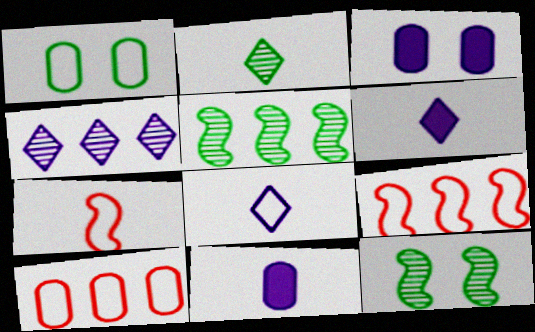[[1, 8, 9], 
[2, 3, 9], 
[2, 7, 11], 
[6, 10, 12]]